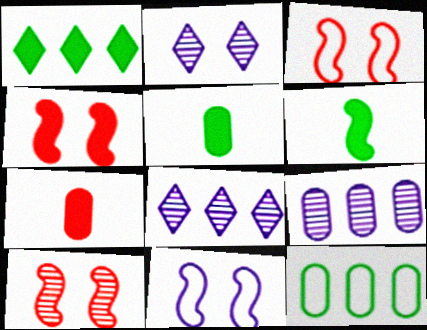[[3, 4, 10], 
[3, 5, 8]]